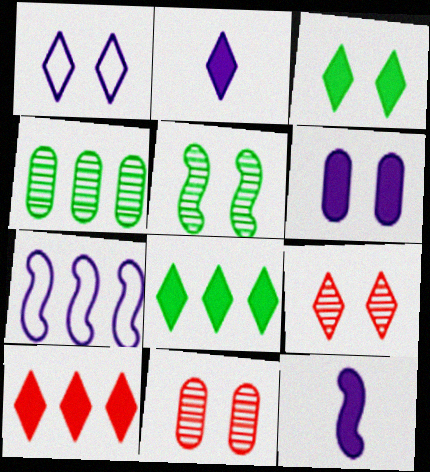[[1, 3, 9], 
[2, 3, 10], 
[4, 7, 10]]